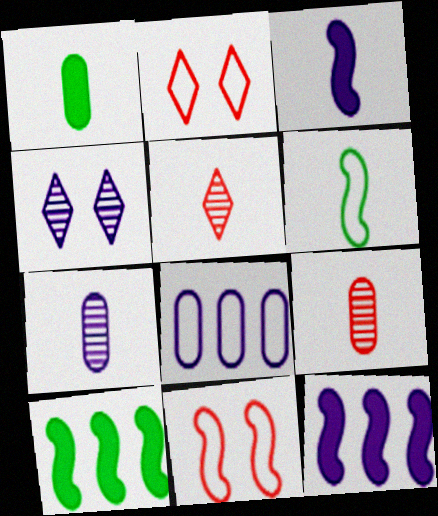[[2, 6, 8], 
[2, 7, 10], 
[3, 4, 8]]